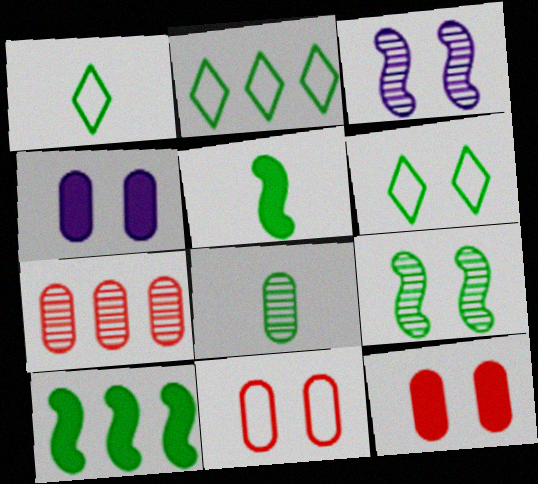[[1, 2, 6], 
[1, 5, 8], 
[3, 6, 12], 
[6, 8, 10]]